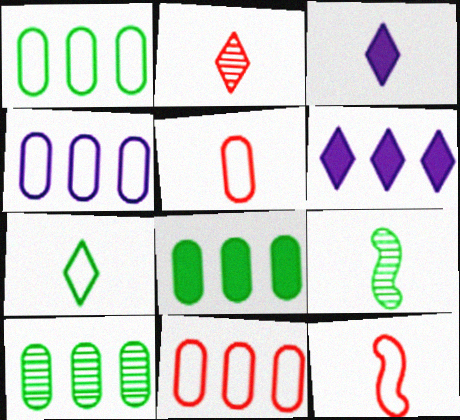[[1, 4, 11], 
[1, 8, 10], 
[2, 3, 7], 
[3, 5, 9]]